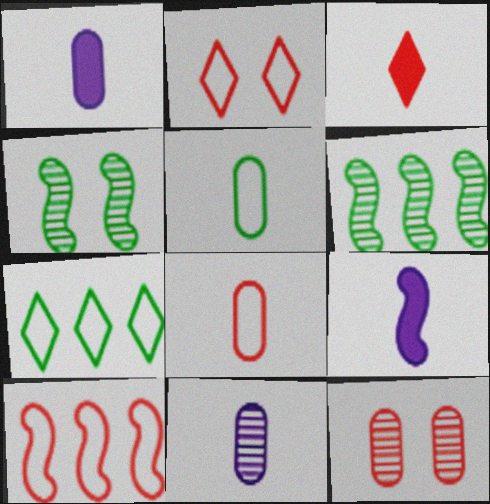[[1, 2, 6], 
[2, 8, 10], 
[3, 10, 12], 
[4, 9, 10], 
[7, 9, 12]]